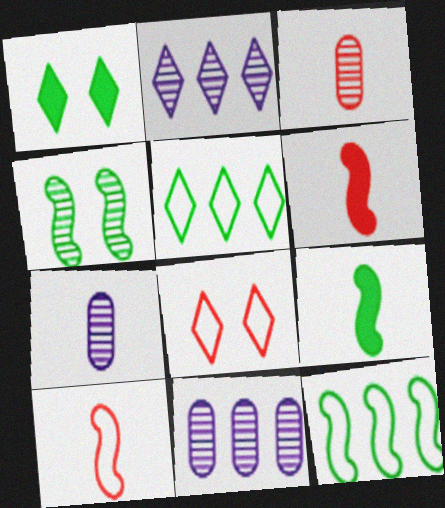[[1, 10, 11], 
[2, 3, 4], 
[4, 9, 12], 
[8, 9, 11]]